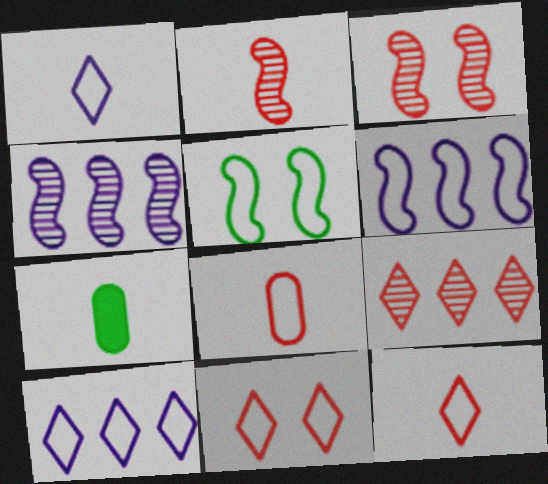[[1, 2, 7], 
[3, 7, 10], 
[4, 7, 11], 
[5, 8, 10]]